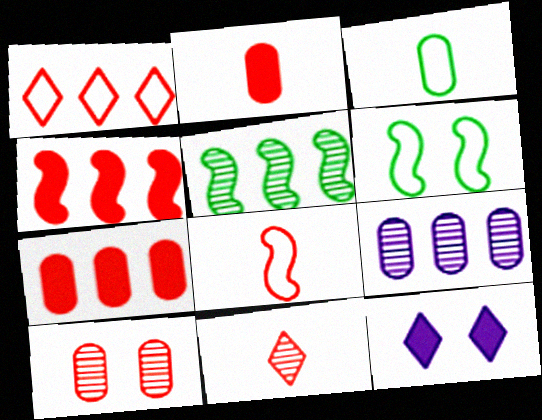[[2, 8, 11], 
[6, 10, 12]]